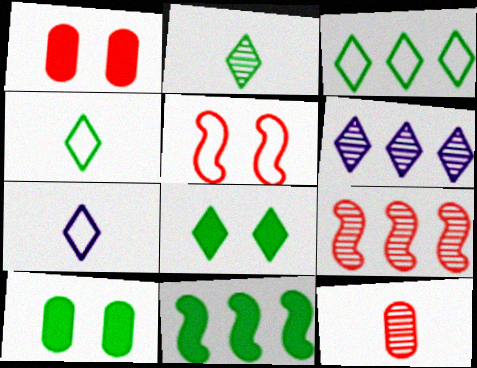[[2, 3, 8], 
[7, 9, 10]]